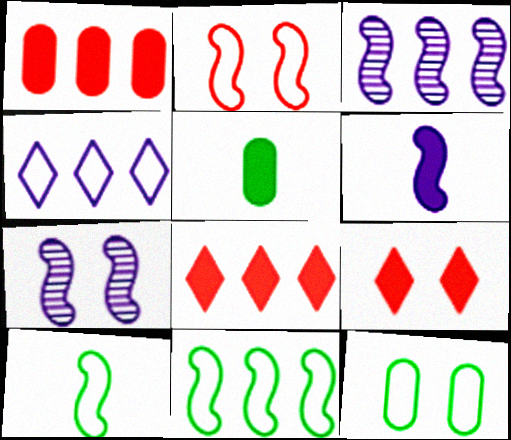[[7, 9, 12]]